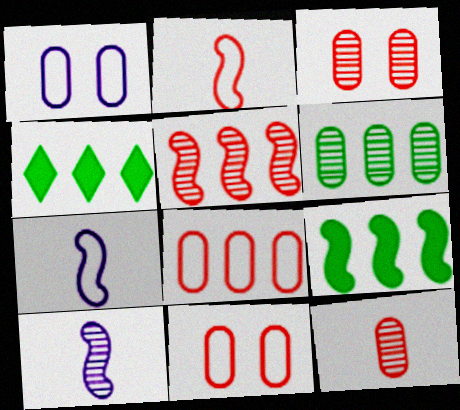[[3, 4, 7], 
[4, 10, 11]]